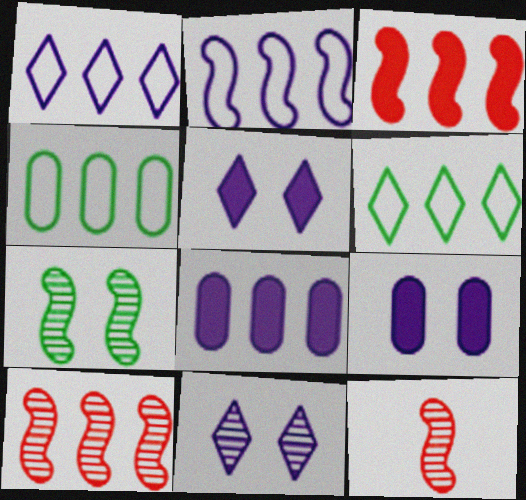[[4, 5, 12], 
[6, 8, 10], 
[6, 9, 12]]